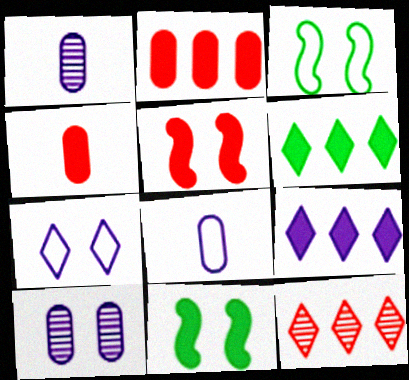[[4, 9, 11], 
[8, 11, 12]]